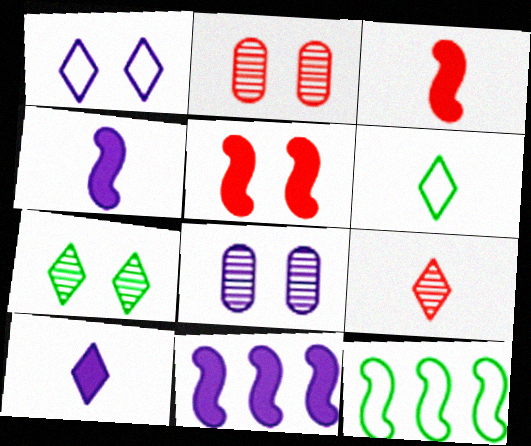[[2, 6, 11], 
[2, 10, 12], 
[6, 9, 10]]